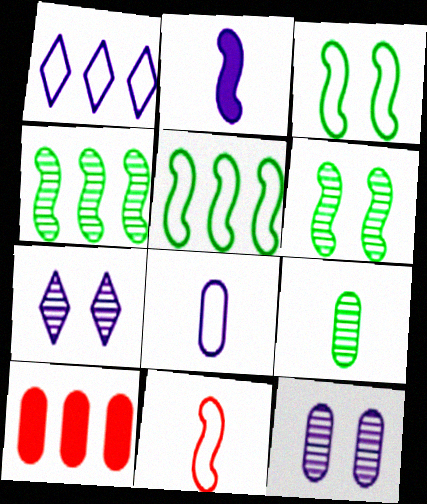[[1, 2, 12], 
[1, 4, 10]]